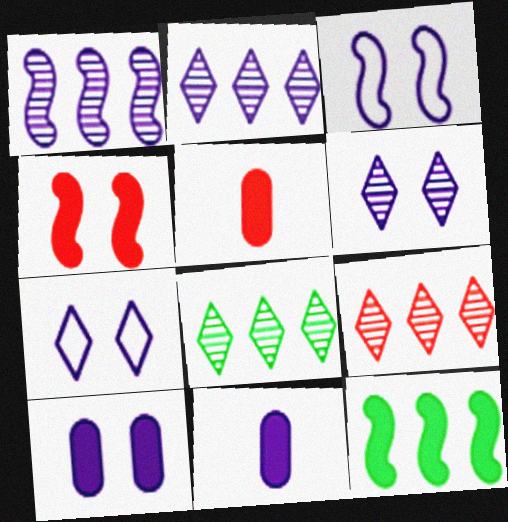[[1, 7, 11], 
[2, 3, 11], 
[2, 8, 9], 
[3, 5, 8], 
[3, 6, 10]]